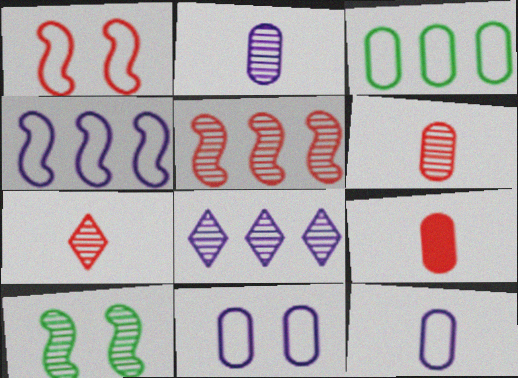[[6, 8, 10]]